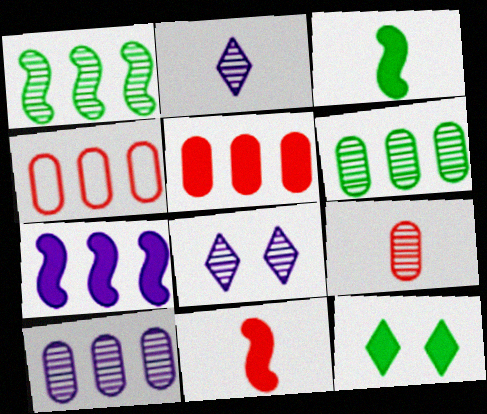[[1, 8, 9], 
[3, 4, 8]]